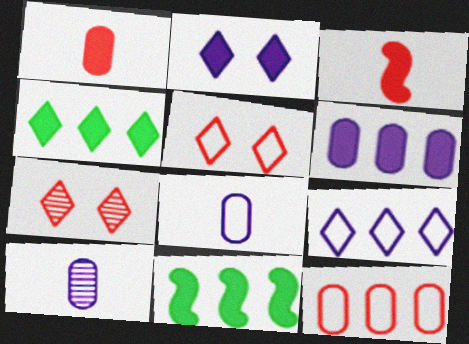[[1, 2, 11], 
[3, 7, 12], 
[5, 10, 11], 
[7, 8, 11]]